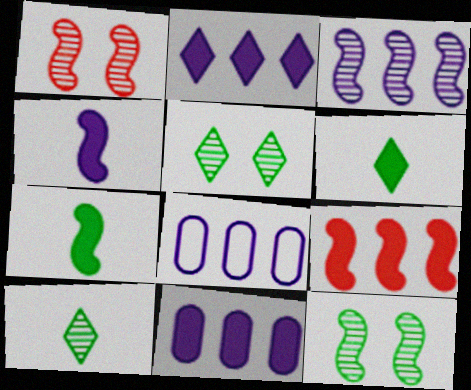[[1, 6, 8], 
[2, 3, 8]]